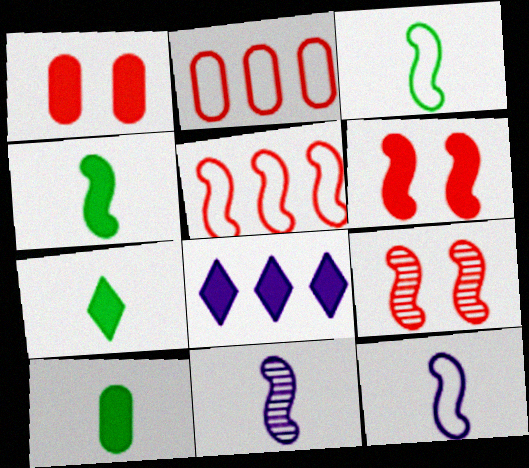[[1, 4, 8], 
[4, 7, 10], 
[6, 8, 10]]